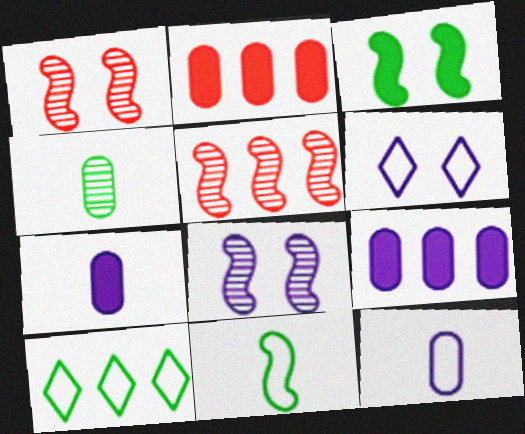[[1, 7, 10], 
[3, 4, 10], 
[5, 9, 10]]